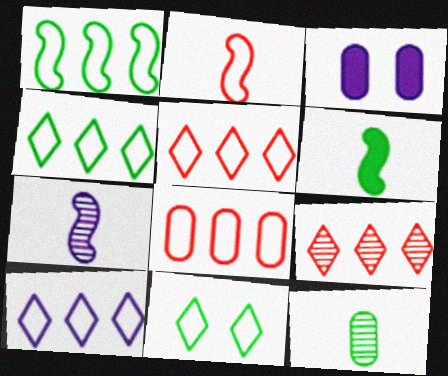[[1, 8, 10], 
[2, 6, 7], 
[3, 7, 10], 
[3, 8, 12], 
[4, 5, 10]]